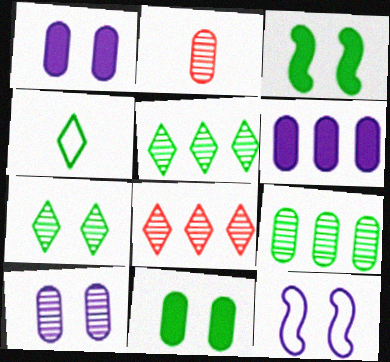[[2, 9, 10], 
[3, 4, 9]]